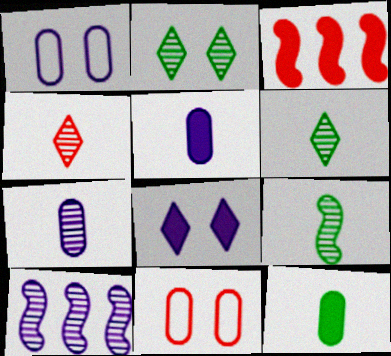[[1, 3, 6], 
[3, 4, 11], 
[3, 8, 12], 
[4, 7, 9]]